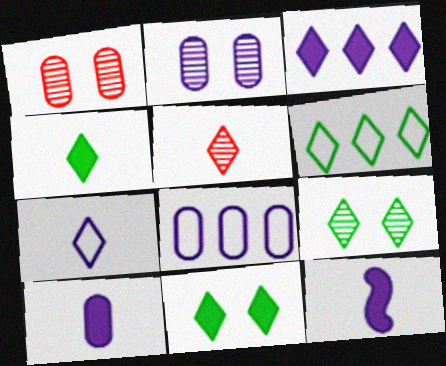[[1, 6, 12], 
[2, 8, 10], 
[4, 5, 7], 
[4, 6, 9]]